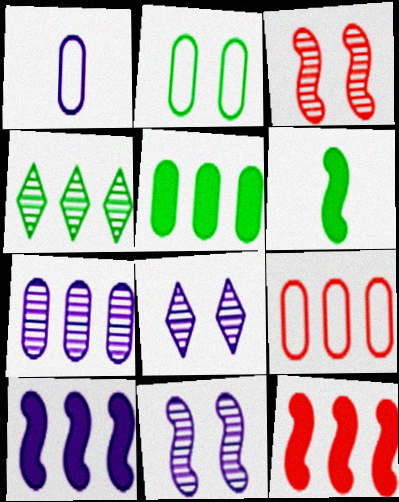[[1, 2, 9], 
[1, 8, 10], 
[2, 4, 6], 
[4, 9, 10], 
[5, 7, 9], 
[6, 8, 9]]